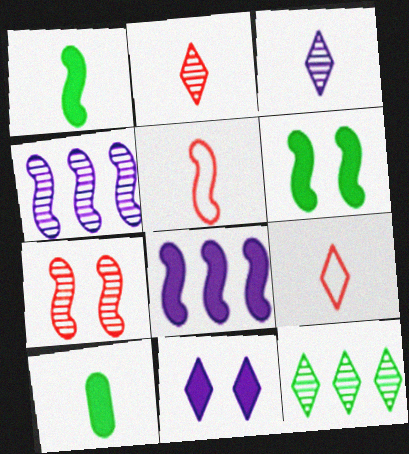[[3, 5, 10], 
[4, 5, 6], 
[9, 11, 12]]